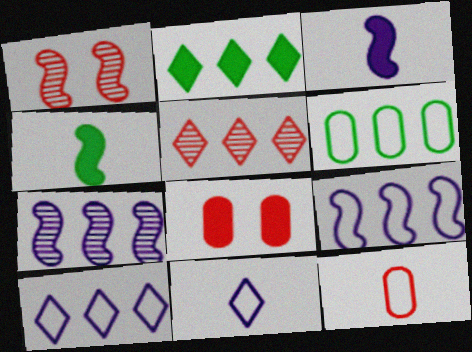[[1, 4, 9], 
[2, 3, 8], 
[2, 5, 10]]